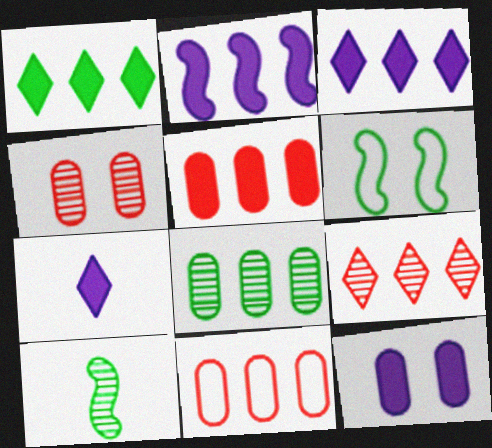[[1, 2, 5], 
[2, 7, 12]]